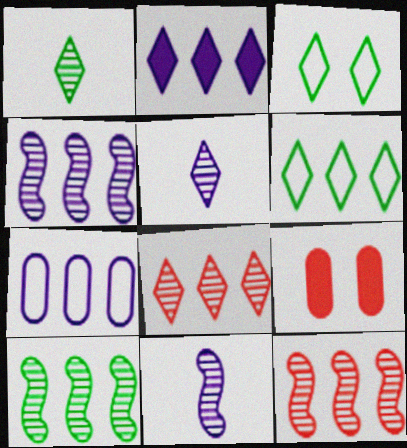[[2, 4, 7], 
[2, 6, 8], 
[4, 10, 12], 
[6, 9, 11]]